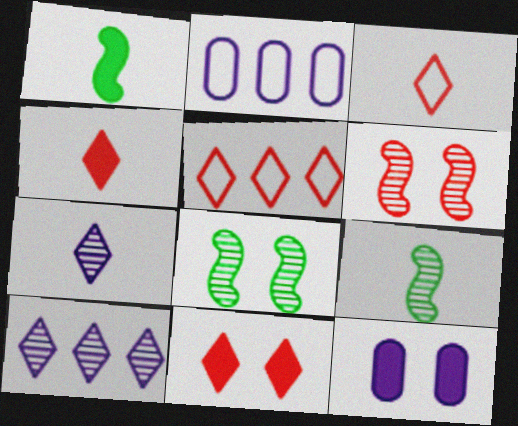[[2, 4, 8], 
[2, 9, 11], 
[5, 9, 12]]